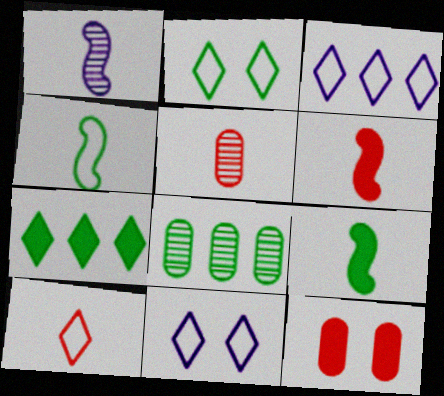[[1, 4, 6], 
[2, 3, 10], 
[2, 8, 9], 
[5, 6, 10], 
[6, 8, 11]]